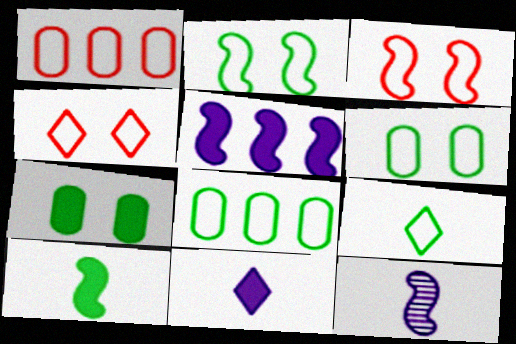[[2, 8, 9]]